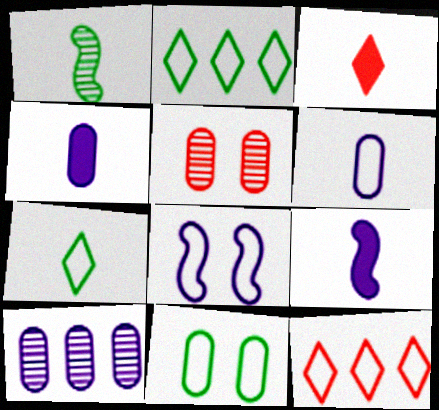[[1, 3, 6], 
[2, 5, 9]]